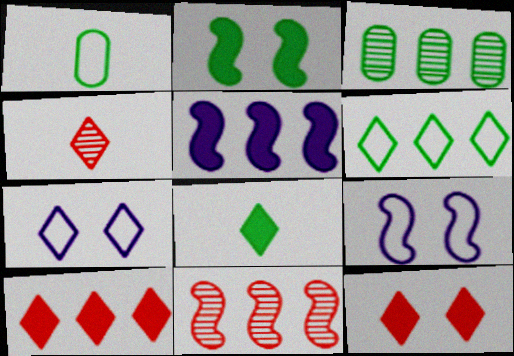[]